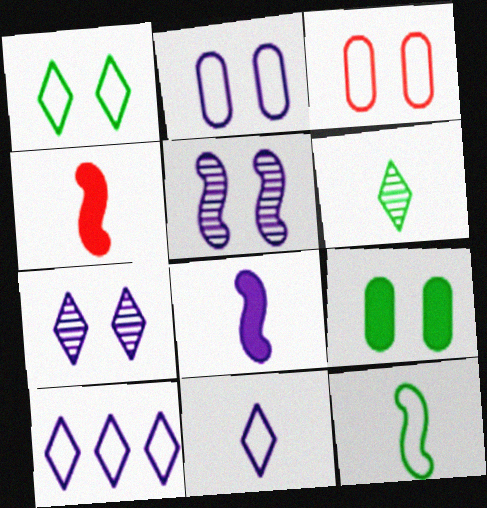[[3, 10, 12]]